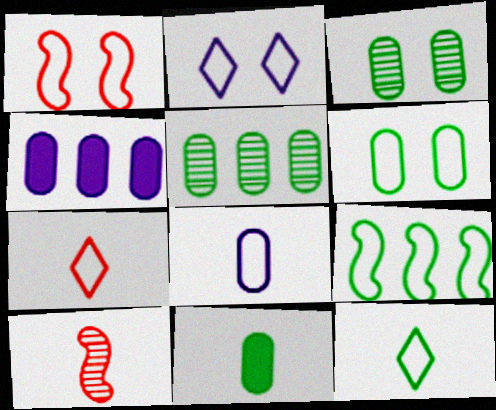[[1, 2, 6], 
[5, 6, 11], 
[6, 9, 12]]